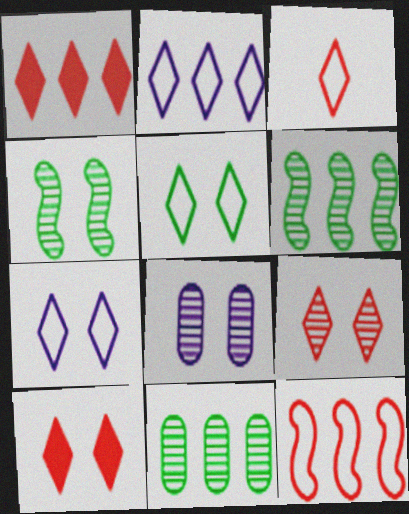[[1, 3, 9], 
[2, 3, 5], 
[4, 8, 9]]